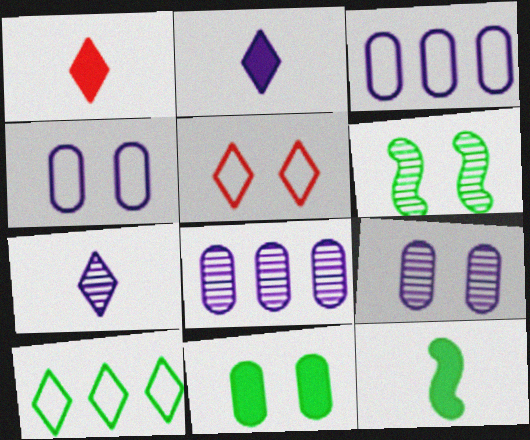[[1, 3, 6], 
[5, 8, 12]]